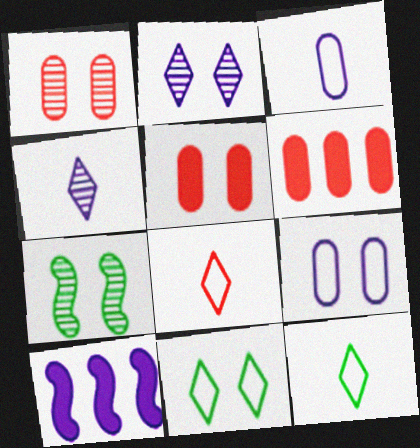[[1, 2, 7], 
[1, 10, 12], 
[2, 3, 10], 
[4, 9, 10]]